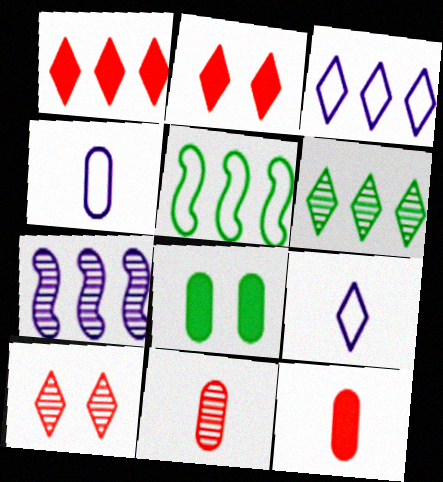[[1, 3, 6], 
[2, 6, 9]]